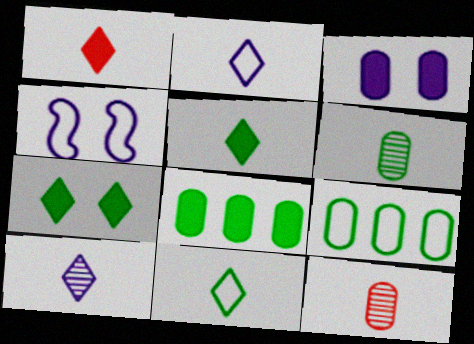[[1, 10, 11], 
[3, 9, 12]]